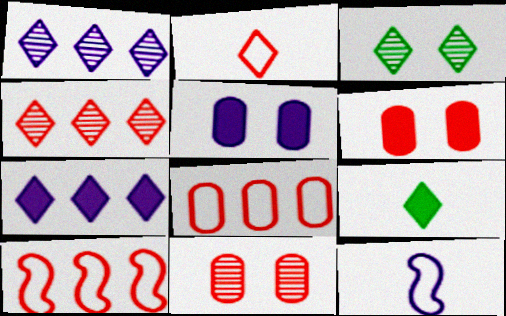[[1, 5, 12], 
[2, 3, 7]]